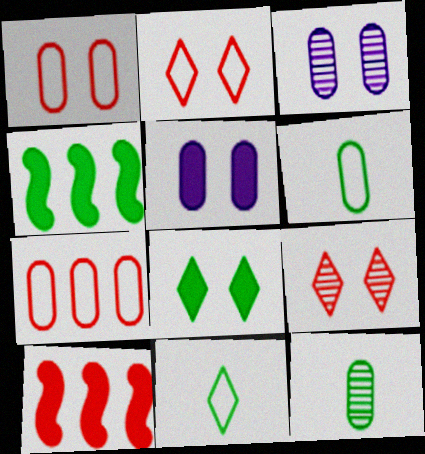[[3, 10, 11], 
[5, 7, 12]]